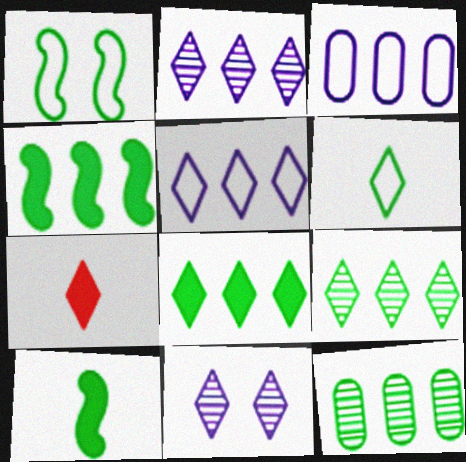[]